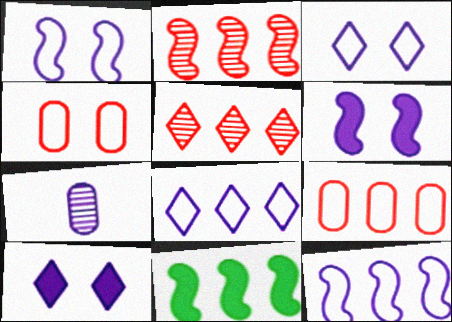[[2, 11, 12], 
[6, 7, 8], 
[7, 10, 12]]